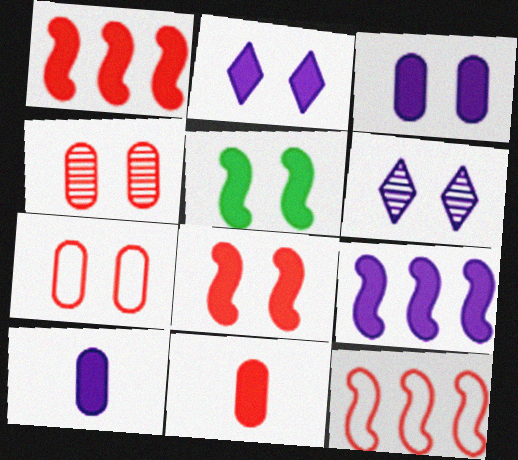[[2, 9, 10], 
[5, 6, 7]]